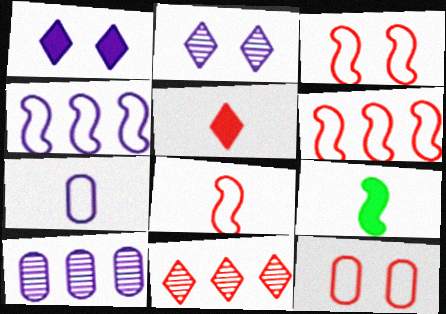[[3, 6, 8]]